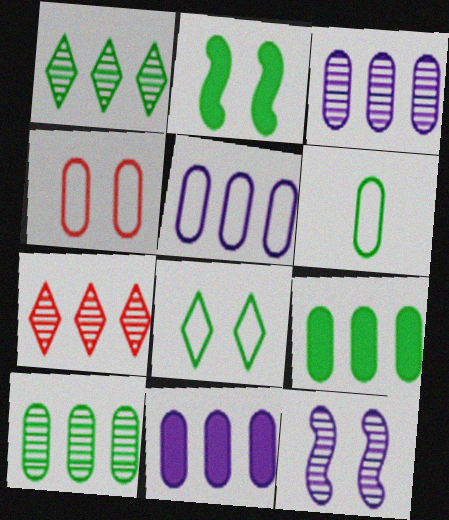[[1, 2, 6], 
[3, 5, 11], 
[4, 5, 6]]